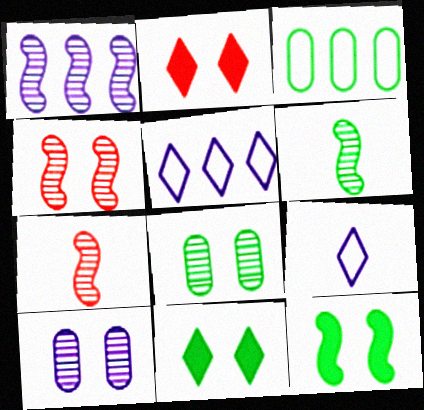[[1, 4, 6], 
[3, 6, 11]]